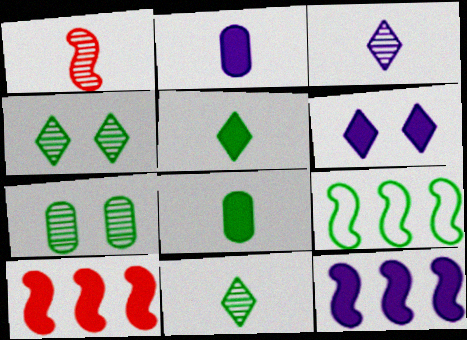[[2, 6, 12], 
[4, 8, 9], 
[5, 7, 9], 
[6, 8, 10]]